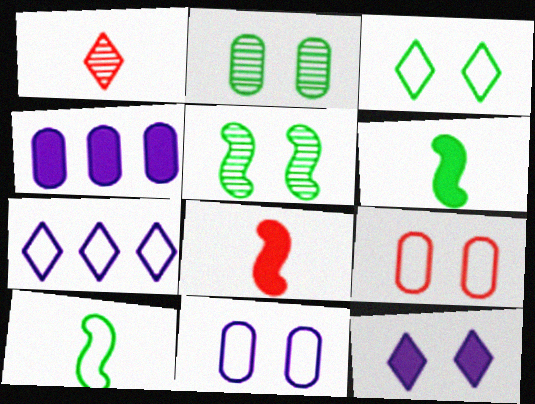[[2, 7, 8], 
[5, 9, 12], 
[7, 9, 10]]